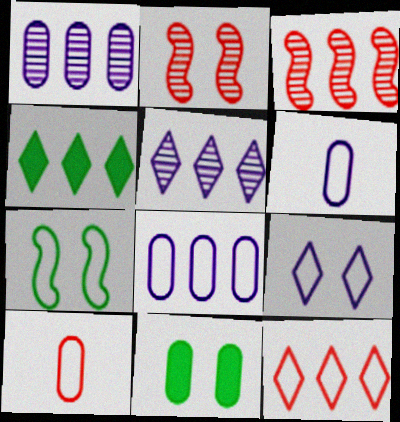[[1, 10, 11], 
[2, 4, 6], 
[2, 9, 11], 
[3, 4, 8], 
[4, 5, 12], 
[6, 7, 12]]